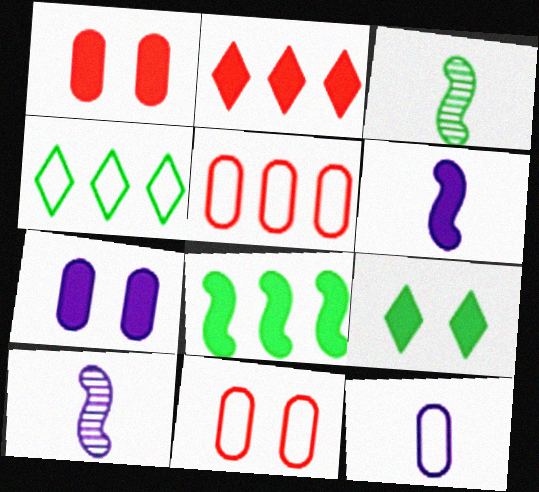[[1, 4, 10], 
[5, 9, 10]]